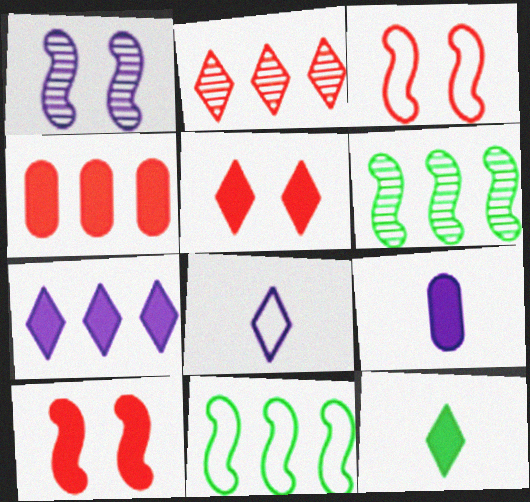[[5, 7, 12]]